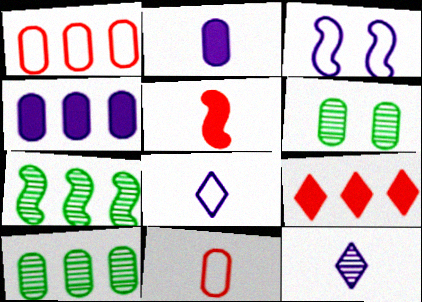[[1, 2, 6], 
[1, 4, 10], 
[3, 4, 12], 
[3, 5, 7], 
[4, 6, 11]]